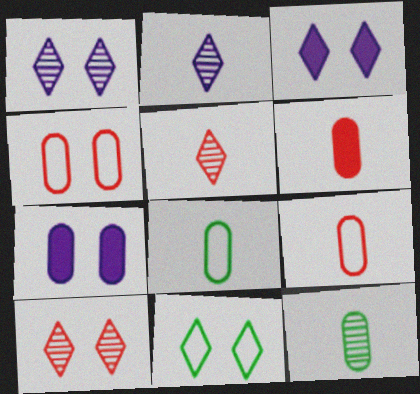[[3, 10, 11]]